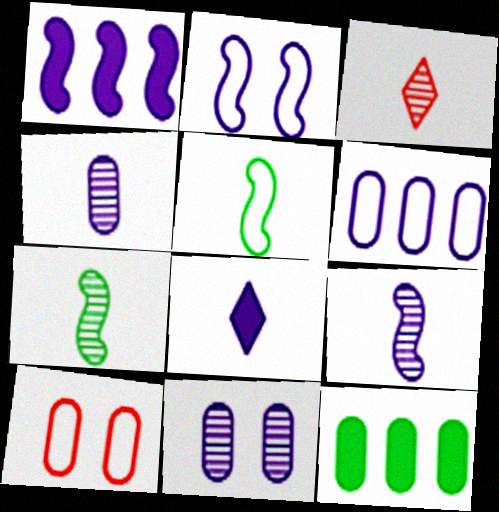[[1, 2, 9], 
[2, 3, 12], 
[3, 4, 7], 
[4, 10, 12]]